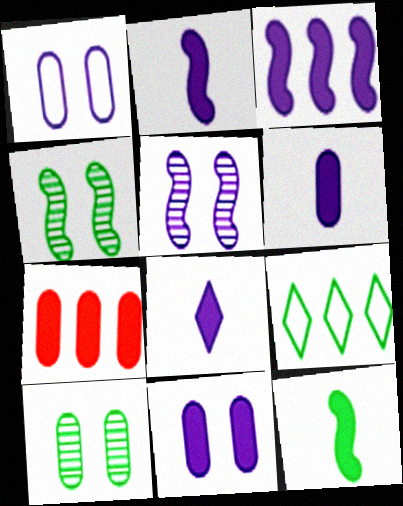[[2, 6, 8], 
[3, 8, 11], 
[9, 10, 12]]